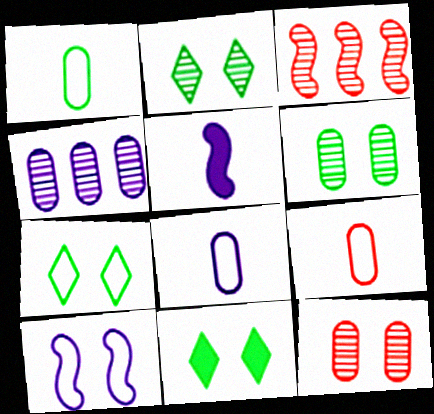[[1, 8, 9], 
[2, 7, 11], 
[3, 8, 11], 
[10, 11, 12]]